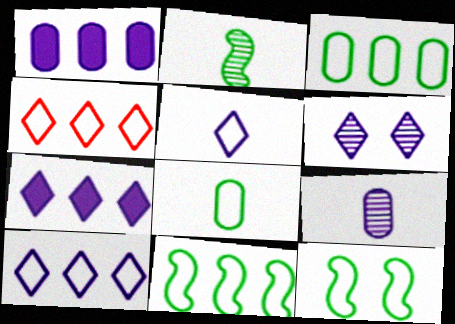[[5, 6, 7]]